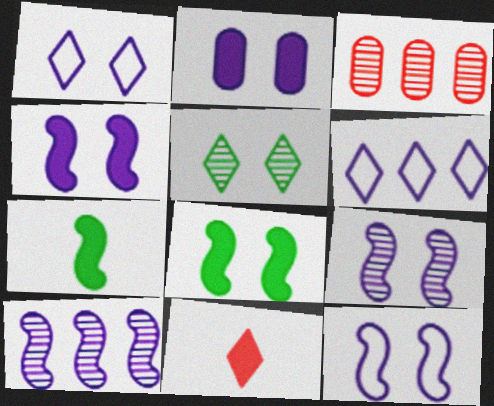[[1, 2, 9], 
[1, 3, 7], 
[4, 9, 12], 
[5, 6, 11]]